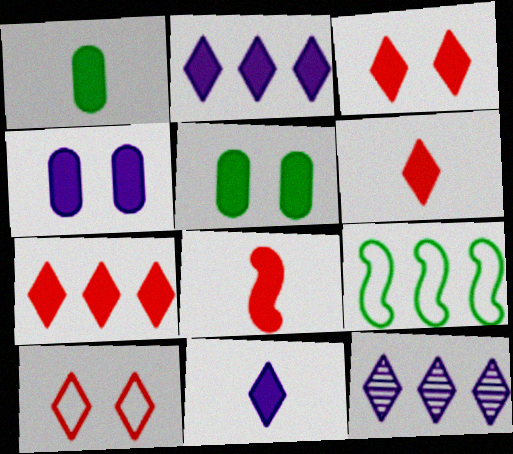[[1, 8, 11], 
[2, 5, 8], 
[3, 6, 7]]